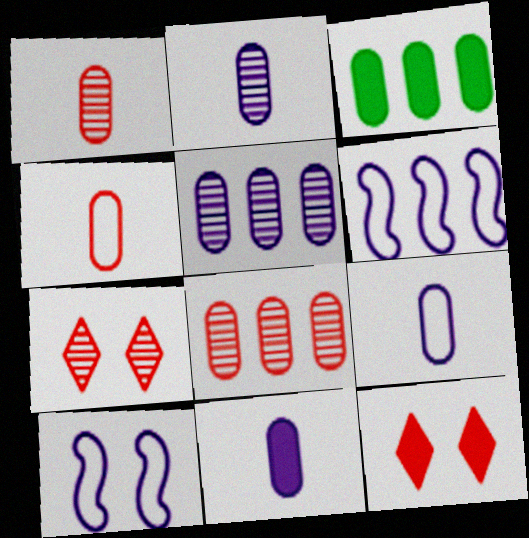[[2, 9, 11]]